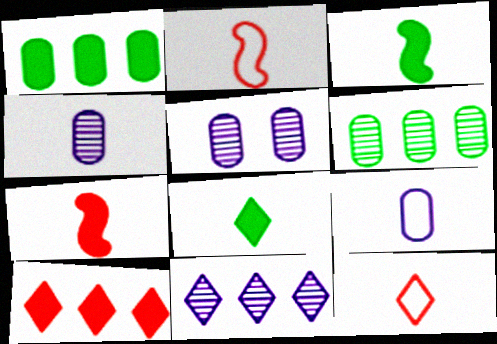[[2, 4, 8], 
[3, 4, 12]]